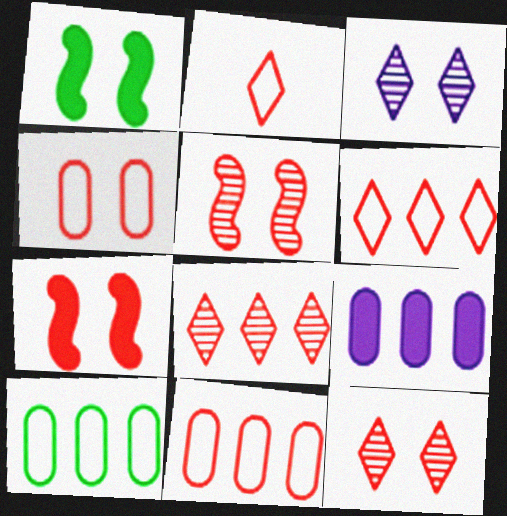[[1, 3, 4], 
[4, 7, 12]]